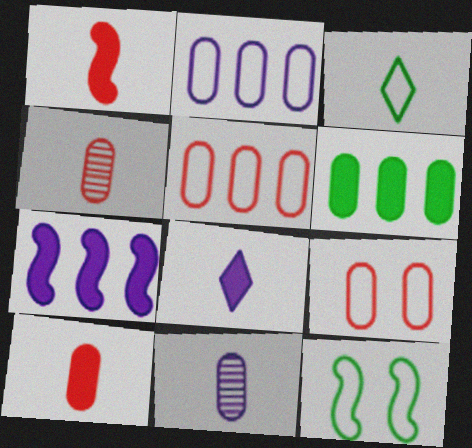[[1, 3, 11], 
[6, 9, 11]]